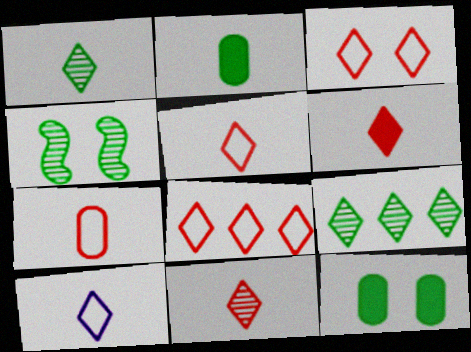[[1, 6, 10], 
[3, 5, 8], 
[5, 6, 11]]